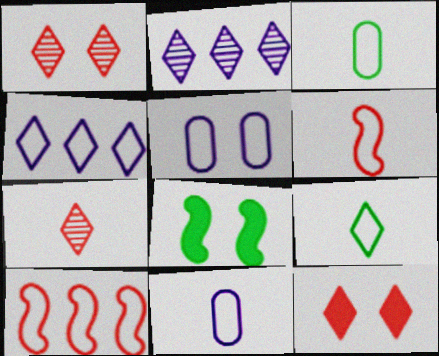[[1, 5, 8], 
[2, 9, 12], 
[5, 9, 10], 
[6, 9, 11]]